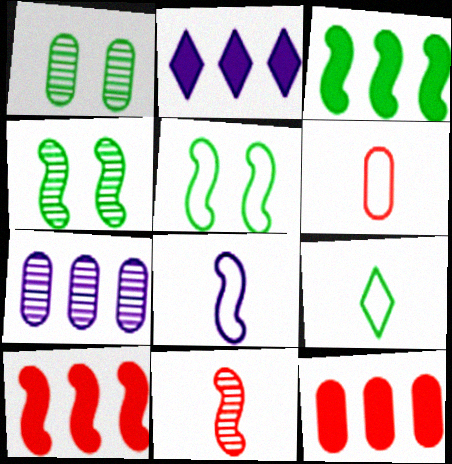[[1, 3, 9], 
[2, 3, 12], 
[2, 4, 6], 
[4, 8, 10], 
[6, 8, 9]]